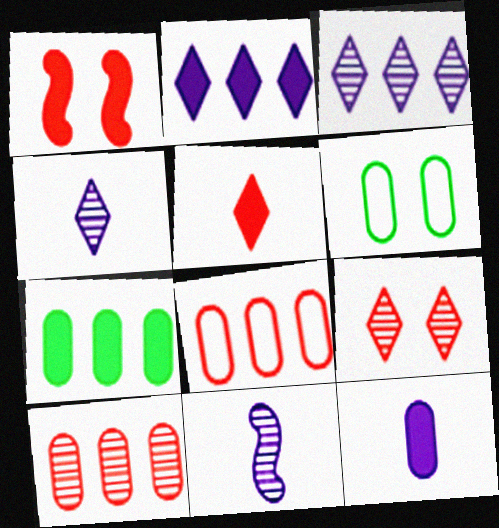[[6, 10, 12]]